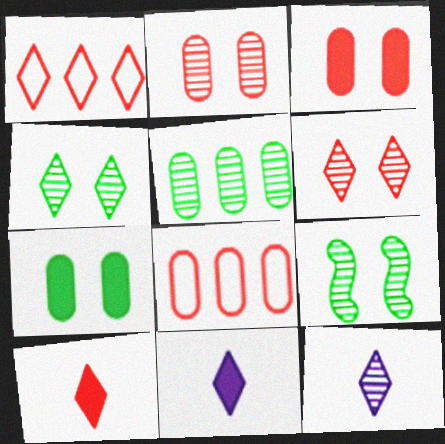[[1, 4, 11], 
[1, 6, 10], 
[8, 9, 11]]